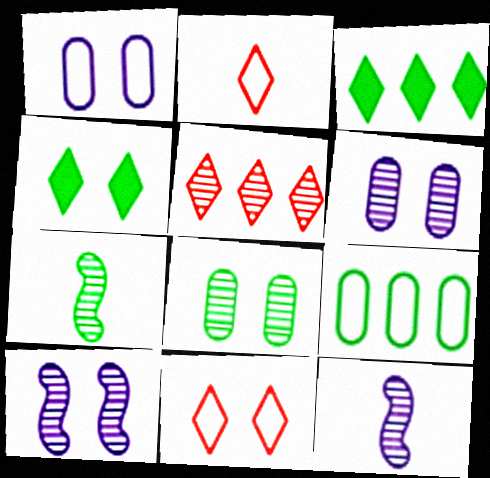[[4, 7, 9], 
[5, 6, 7], 
[5, 8, 12]]